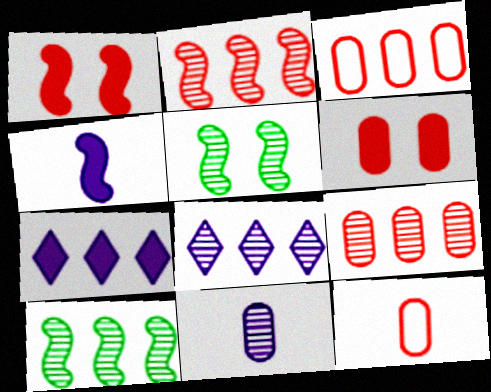[[3, 7, 10], 
[5, 7, 12], 
[6, 9, 12], 
[8, 9, 10]]